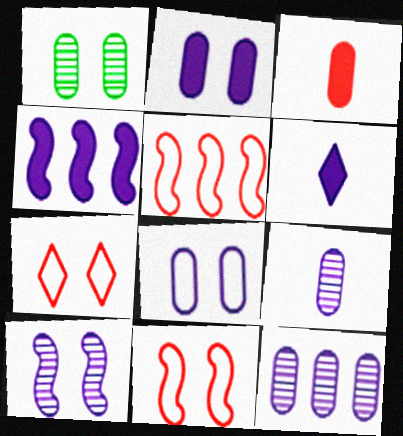[[1, 5, 6], 
[2, 4, 6]]